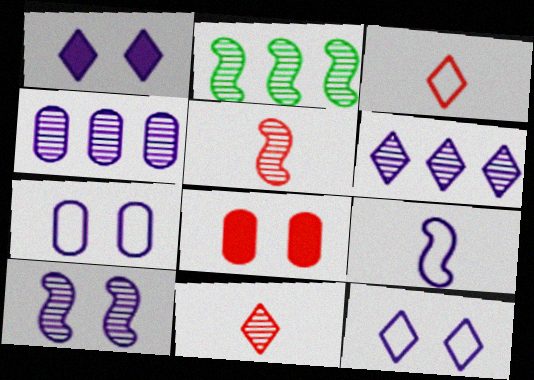[[1, 4, 9], 
[1, 7, 10], 
[2, 5, 10]]